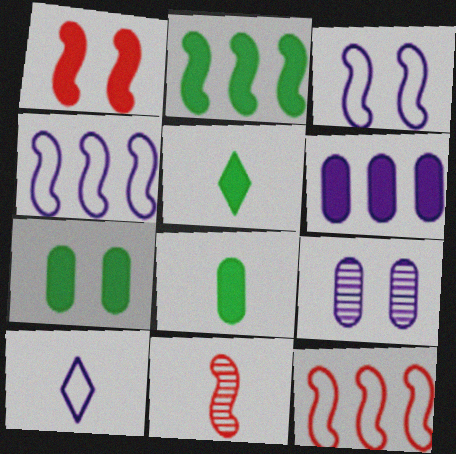[[1, 5, 6], 
[1, 11, 12], 
[2, 3, 11], 
[2, 5, 7], 
[5, 9, 12], 
[8, 10, 11]]